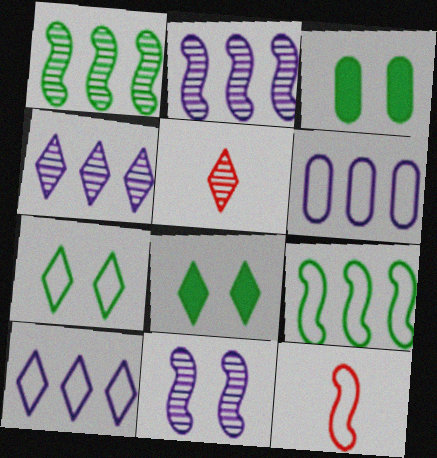[[3, 4, 12], 
[5, 8, 10], 
[6, 7, 12]]